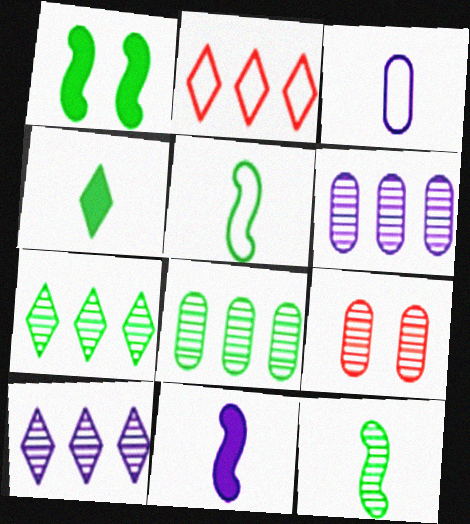[[9, 10, 12]]